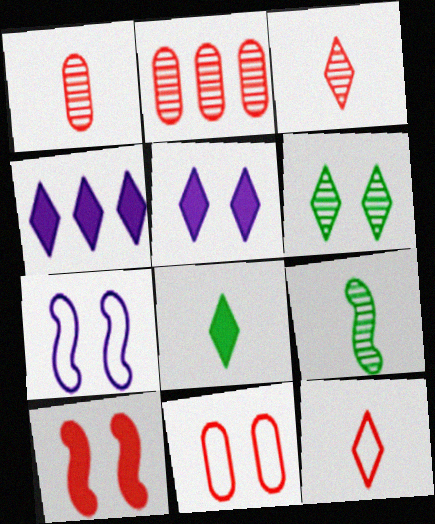[[2, 7, 8], 
[2, 10, 12], 
[4, 6, 12], 
[4, 9, 11]]